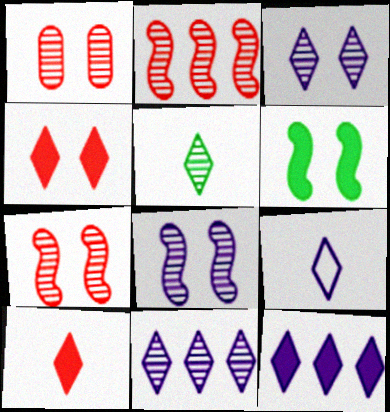[[3, 9, 12], 
[5, 9, 10]]